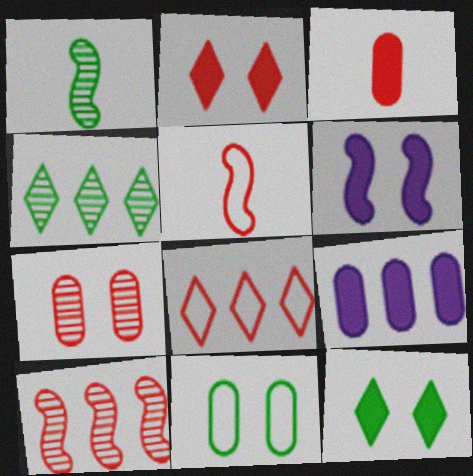[]